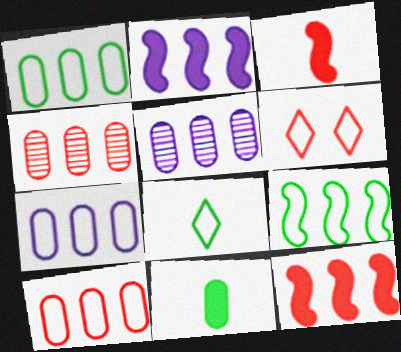[[1, 7, 10], 
[3, 4, 6]]